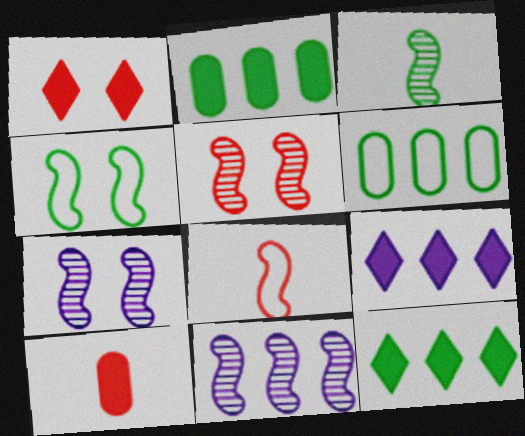[[3, 5, 11]]